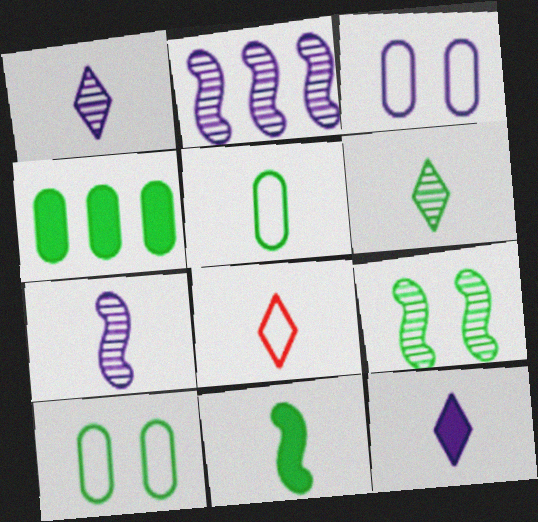[[2, 3, 12], 
[5, 6, 11], 
[6, 8, 12]]